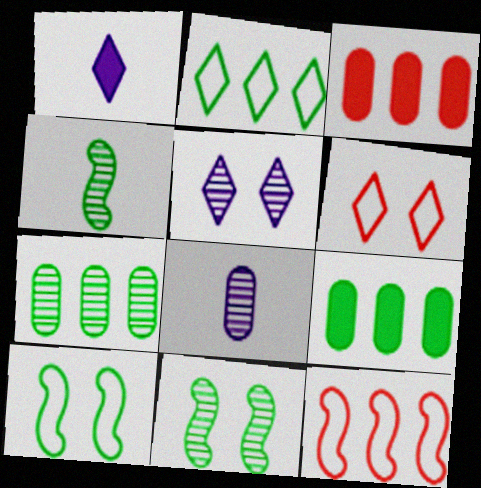[]